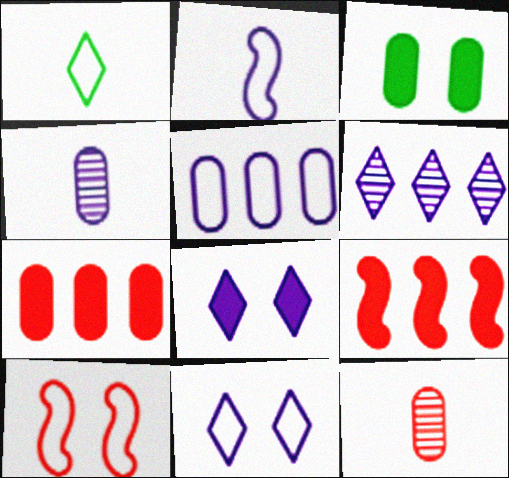[[1, 5, 10], 
[2, 5, 11], 
[3, 5, 12]]